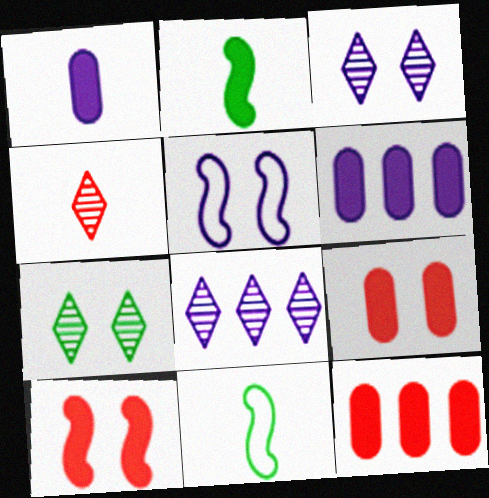[[1, 4, 11], 
[1, 5, 8], 
[3, 11, 12], 
[4, 7, 8], 
[5, 7, 9], 
[8, 9, 11]]